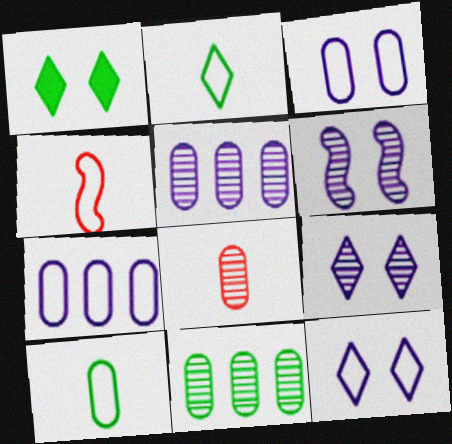[[1, 4, 5]]